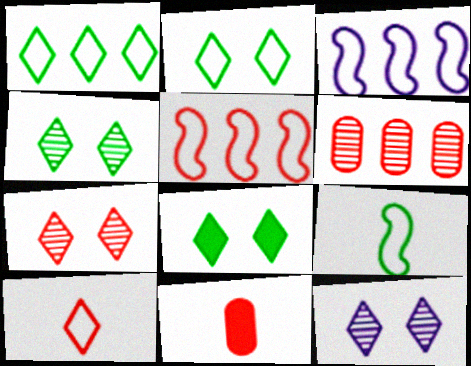[[2, 4, 8], 
[3, 4, 11], 
[4, 7, 12], 
[5, 7, 11]]